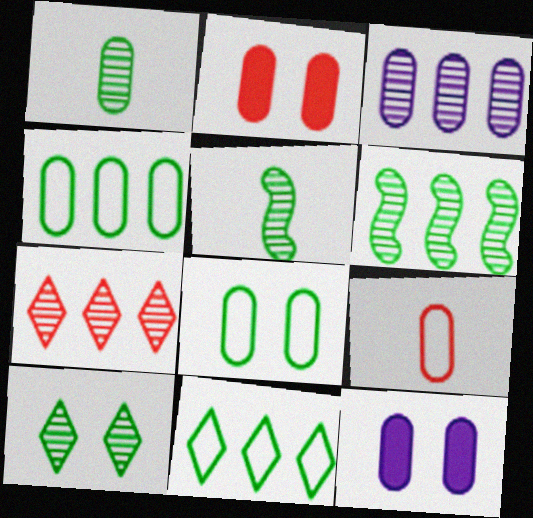[[1, 6, 10], 
[3, 6, 7]]